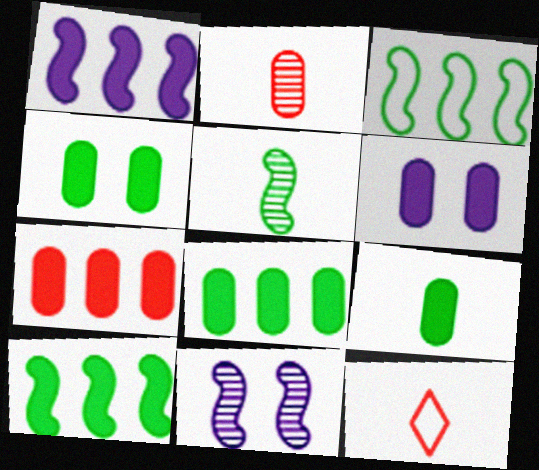[[4, 8, 9], 
[6, 7, 9], 
[8, 11, 12]]